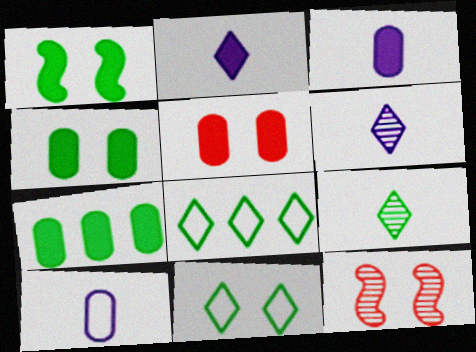[[3, 5, 7], 
[3, 8, 12]]